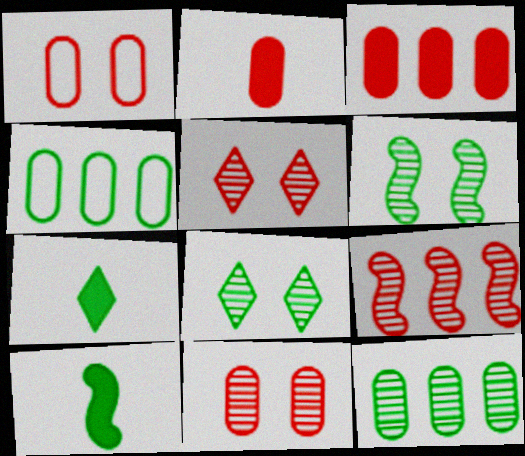[[4, 6, 7], 
[4, 8, 10]]